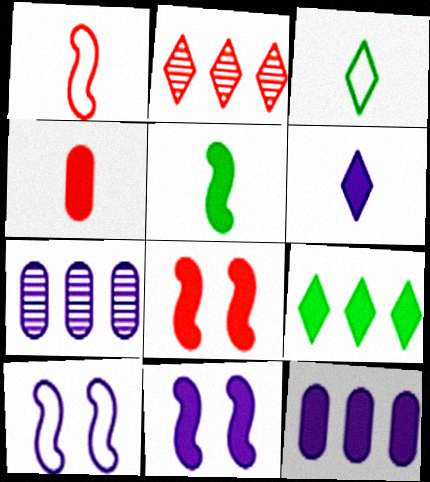[[3, 7, 8], 
[4, 5, 6], 
[4, 9, 11], 
[6, 7, 10], 
[6, 11, 12]]